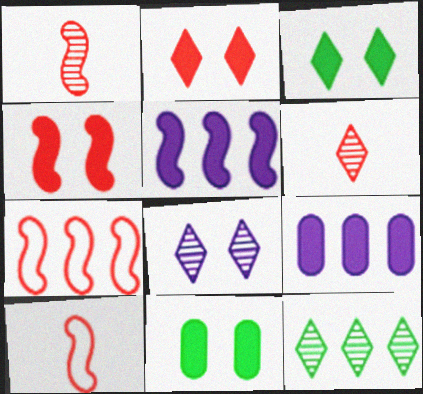[[1, 4, 7], 
[6, 8, 12], 
[7, 9, 12]]